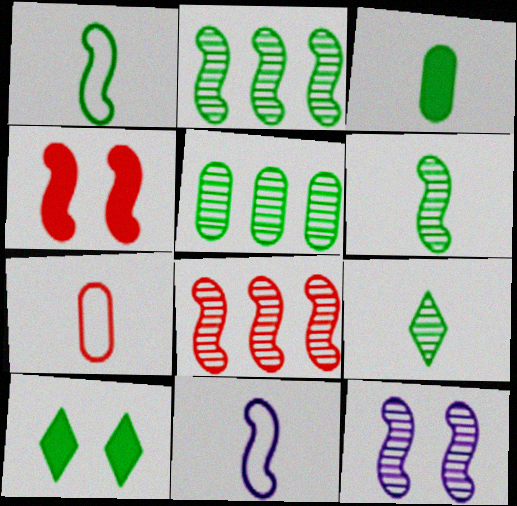[[1, 3, 9], 
[1, 5, 10], 
[2, 4, 11], 
[6, 8, 12]]